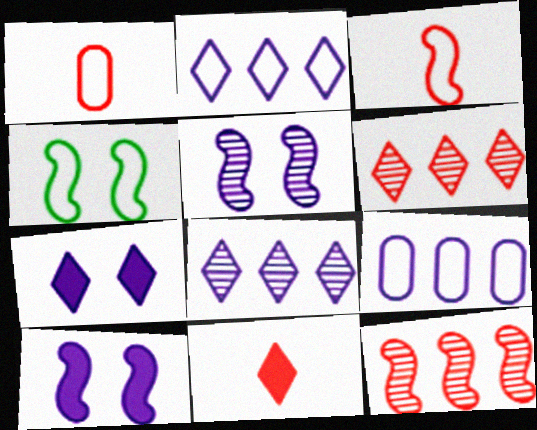[[1, 2, 4]]